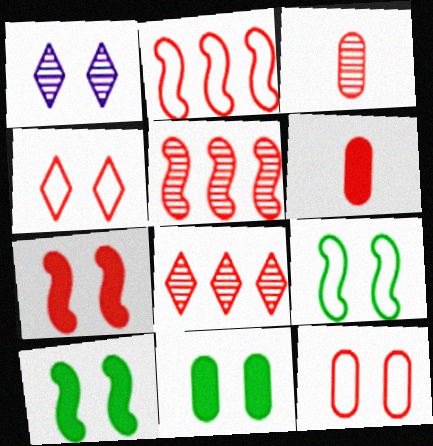[[1, 10, 12], 
[4, 5, 6]]